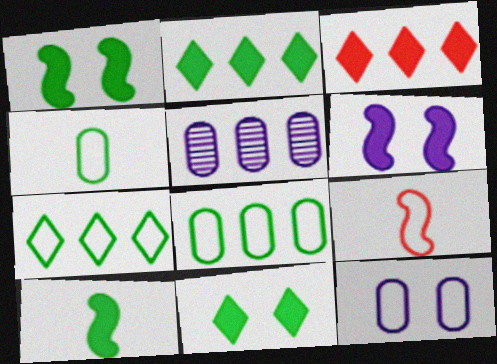[[5, 9, 11], 
[7, 9, 12]]